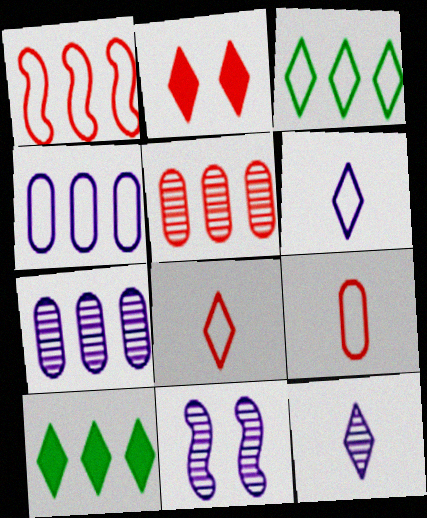[[1, 3, 4], 
[1, 7, 10], 
[2, 3, 12], 
[7, 11, 12], 
[9, 10, 11]]